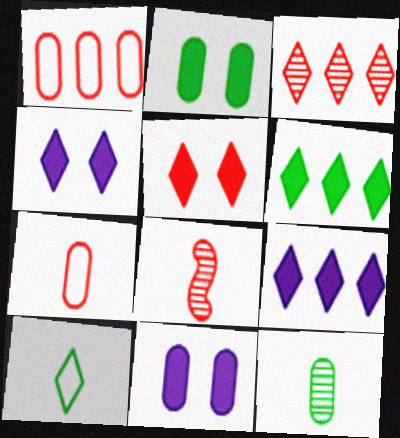[[1, 5, 8], 
[1, 11, 12], 
[3, 4, 10]]